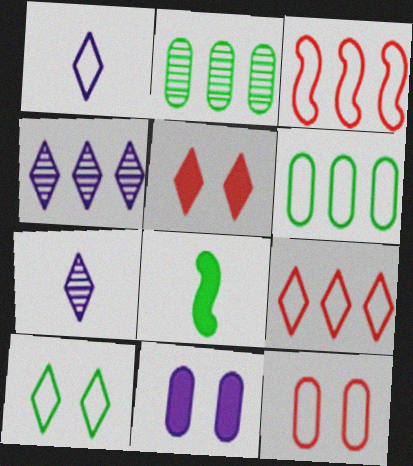[[1, 9, 10], 
[2, 8, 10], 
[4, 8, 12]]